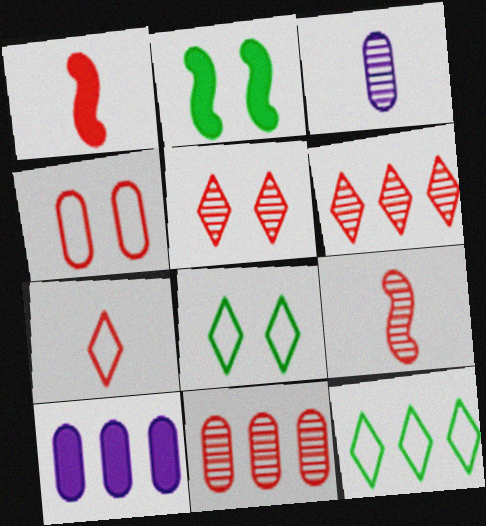[[1, 4, 6], 
[5, 9, 11], 
[8, 9, 10]]